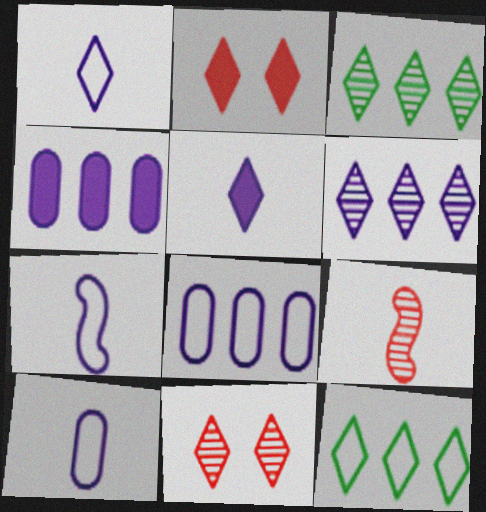[[1, 2, 3], 
[1, 7, 10], 
[5, 11, 12]]